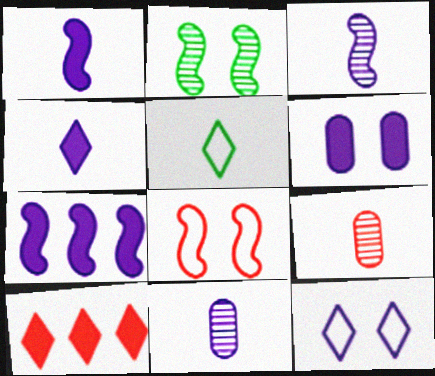[[1, 5, 9], 
[4, 6, 7], 
[7, 11, 12], 
[8, 9, 10]]